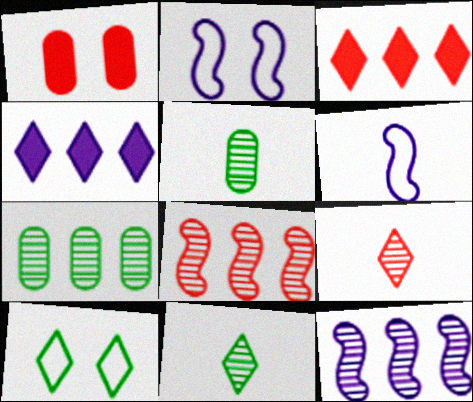[[2, 3, 5], 
[4, 9, 10]]